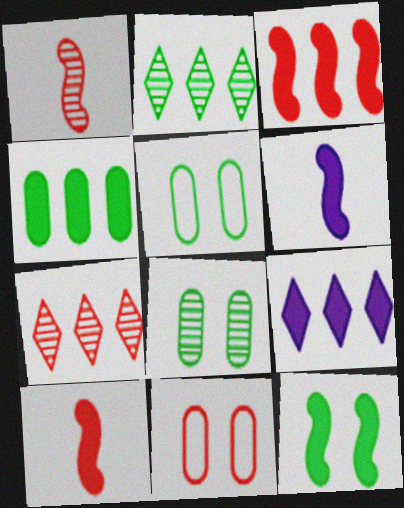[[1, 5, 9], 
[2, 6, 11], 
[3, 4, 9], 
[3, 6, 12], 
[5, 6, 7], 
[7, 10, 11]]